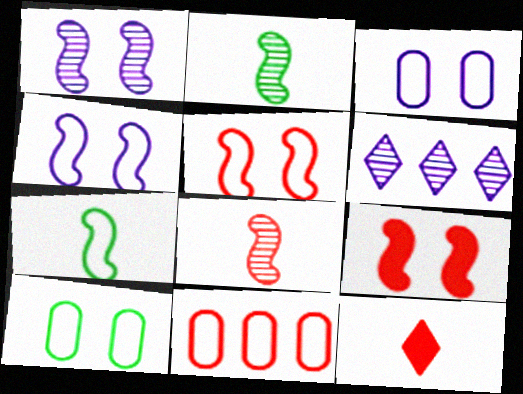[]